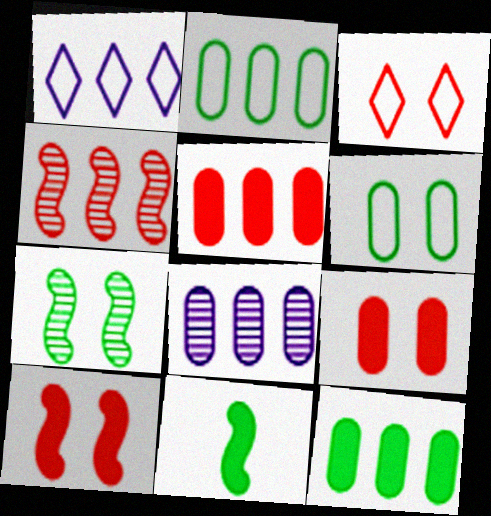[[1, 4, 12], 
[2, 5, 8], 
[3, 8, 11]]